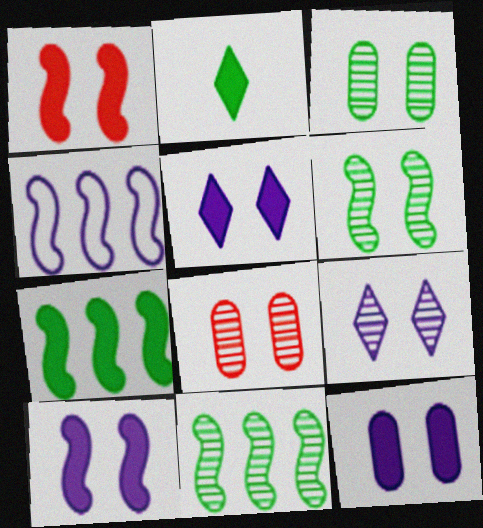[[2, 4, 8], 
[5, 10, 12], 
[6, 8, 9]]